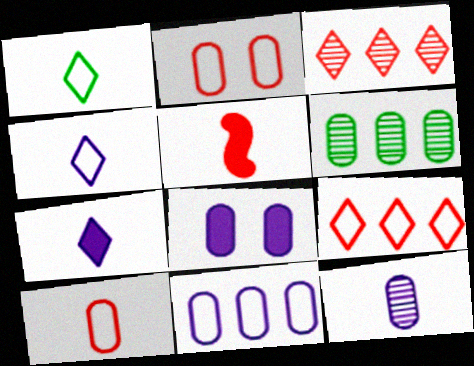[[1, 5, 12], 
[2, 3, 5], 
[6, 8, 10], 
[8, 11, 12]]